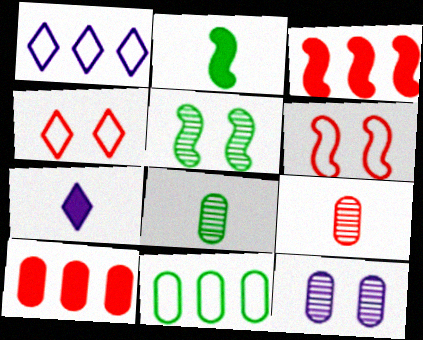[[3, 4, 9]]